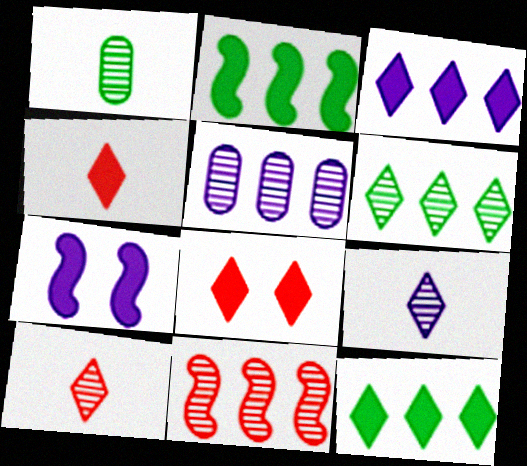[[5, 6, 11]]